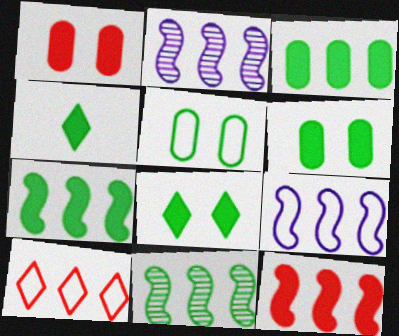[[2, 3, 10], 
[4, 5, 11], 
[4, 6, 7], 
[9, 11, 12]]